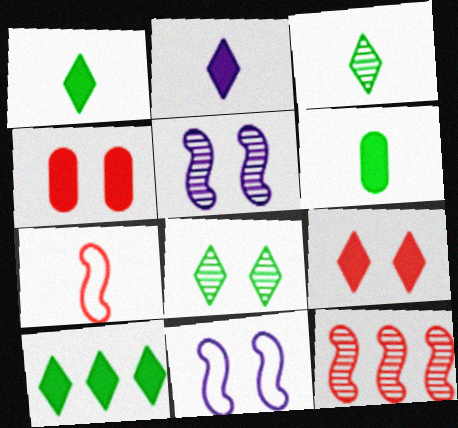[[2, 9, 10], 
[4, 8, 11]]